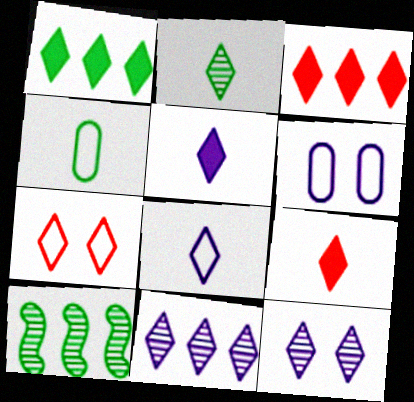[[2, 8, 9], 
[6, 9, 10]]